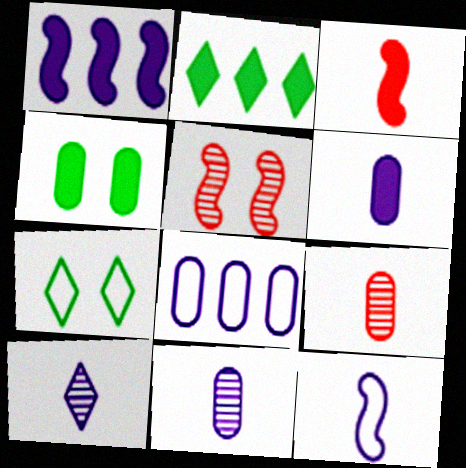[[1, 7, 9], 
[4, 8, 9], 
[6, 10, 12]]